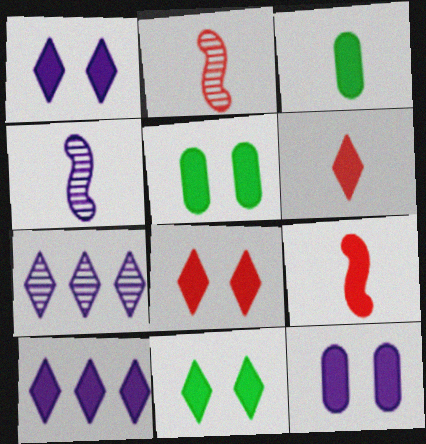[[1, 8, 11], 
[5, 9, 10], 
[6, 10, 11]]